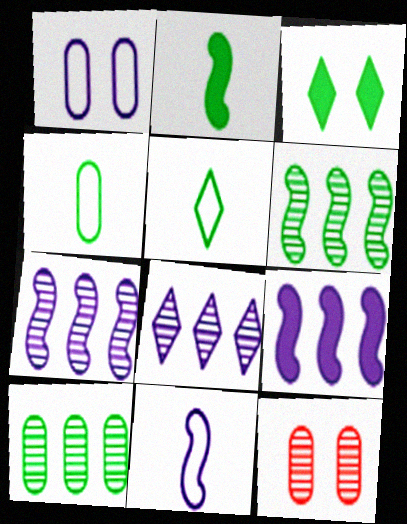[[3, 4, 6], 
[5, 9, 12]]